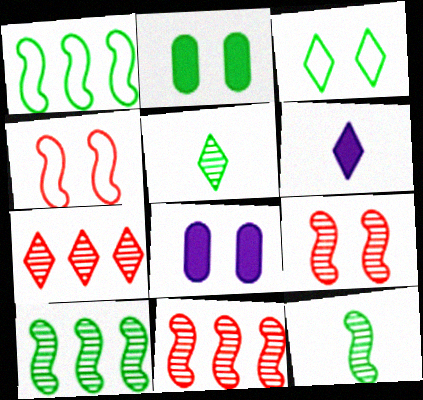[[1, 2, 5], 
[3, 6, 7], 
[3, 8, 9]]